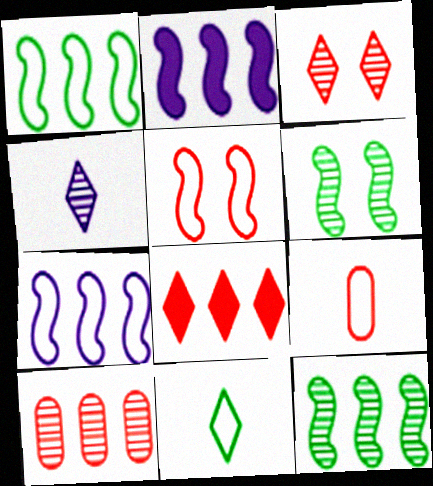[[4, 6, 10]]